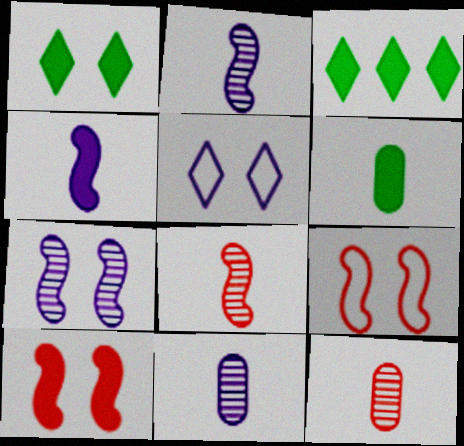[[3, 9, 11]]